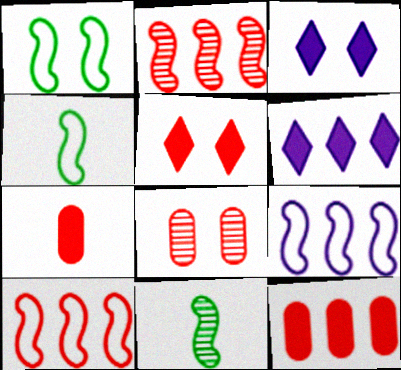[[1, 3, 8], 
[4, 6, 8]]